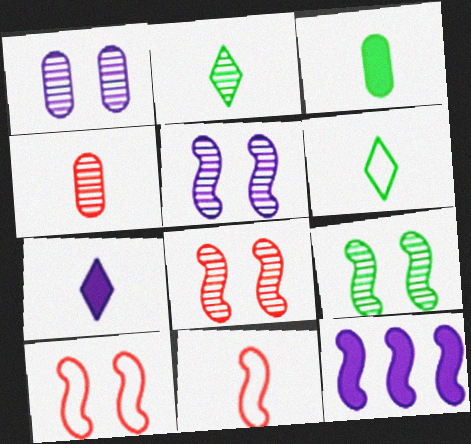[[5, 8, 9], 
[9, 11, 12]]